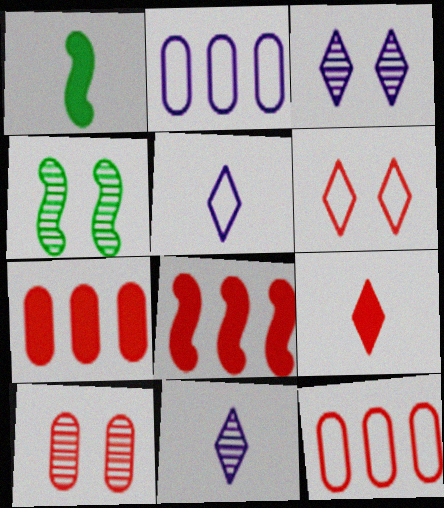[[1, 3, 12], 
[2, 4, 9], 
[3, 4, 10], 
[4, 5, 7]]